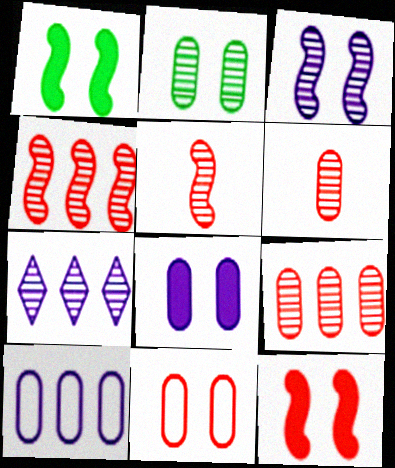[[2, 5, 7], 
[2, 8, 11]]